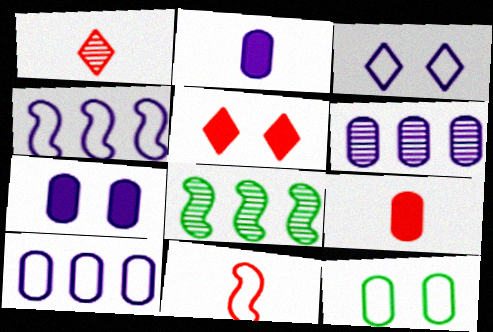[[1, 9, 11], 
[3, 8, 9], 
[6, 9, 12]]